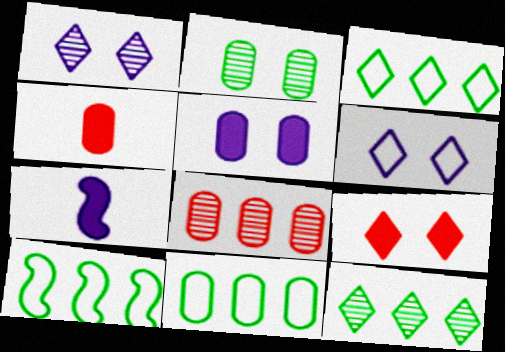[[1, 4, 10], 
[3, 10, 11]]